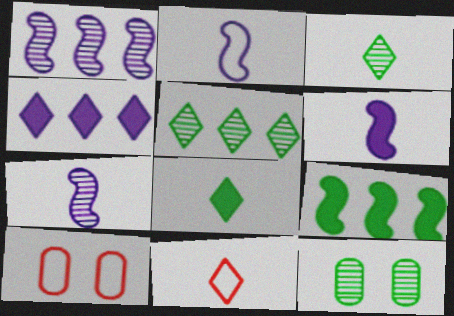[[1, 8, 10], 
[2, 6, 7], 
[5, 6, 10]]